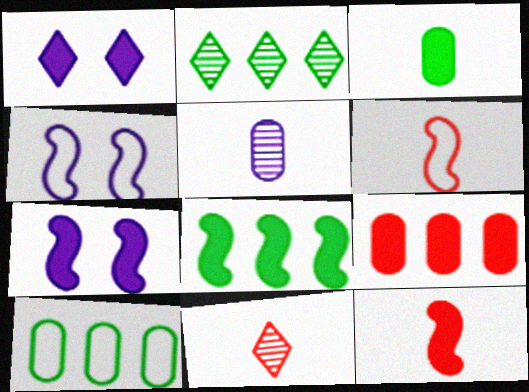[[2, 8, 10], 
[7, 8, 12], 
[7, 10, 11]]